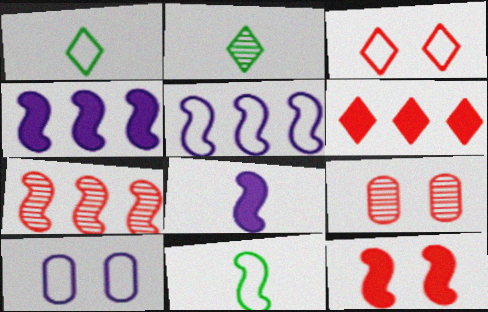[[1, 4, 9], 
[3, 9, 12]]